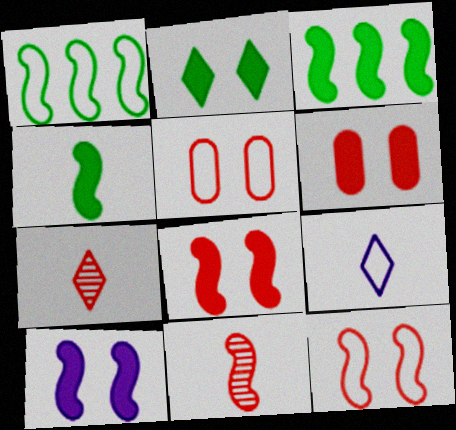[[1, 5, 9], 
[1, 10, 11], 
[2, 6, 10]]